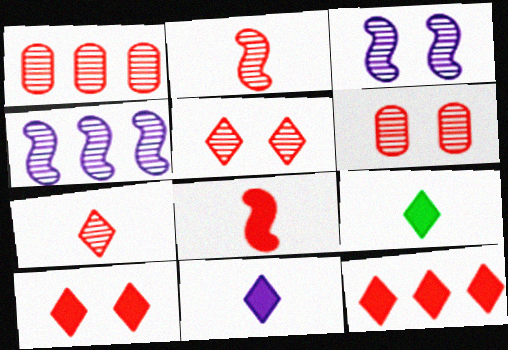[[1, 2, 5]]